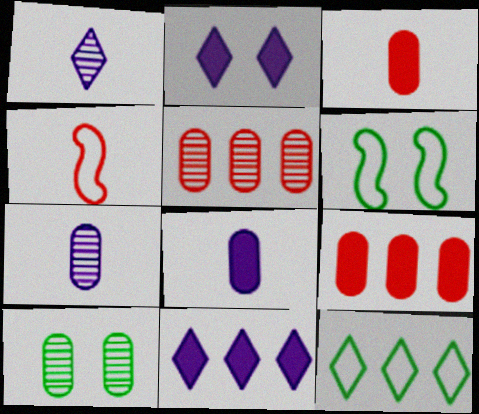[[1, 6, 9], 
[4, 10, 11], 
[5, 7, 10]]